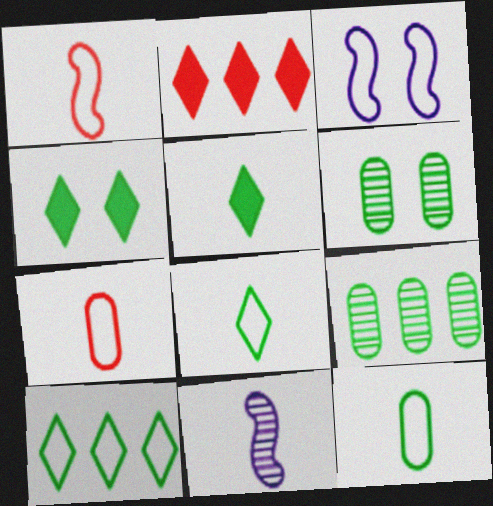[[3, 7, 10], 
[5, 7, 11]]